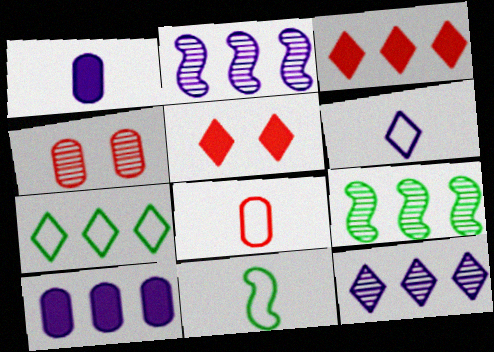[[3, 7, 12], 
[6, 8, 11]]